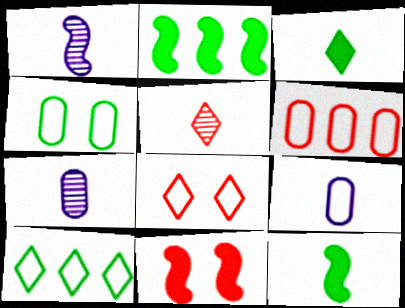[[2, 7, 8], 
[4, 6, 9], 
[5, 6, 11], 
[5, 9, 12], 
[7, 10, 11]]